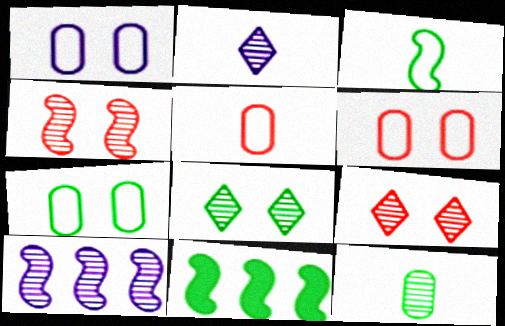[[1, 6, 7], 
[2, 6, 11], 
[9, 10, 12]]